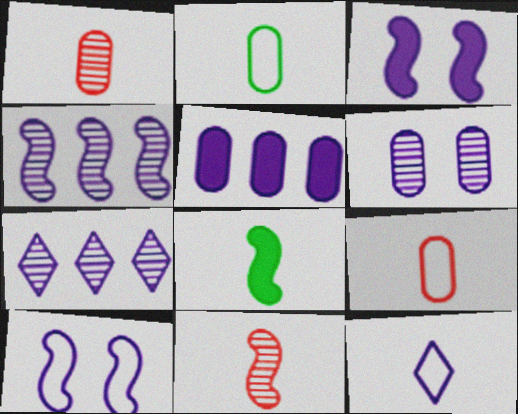[[1, 8, 12]]